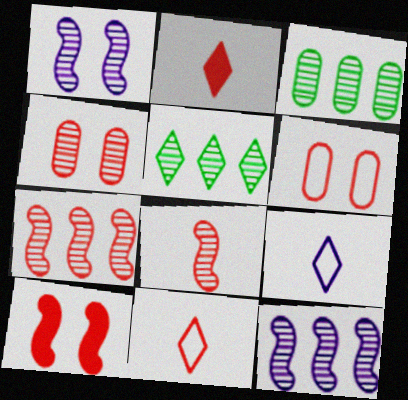[[2, 6, 7], 
[3, 9, 10]]